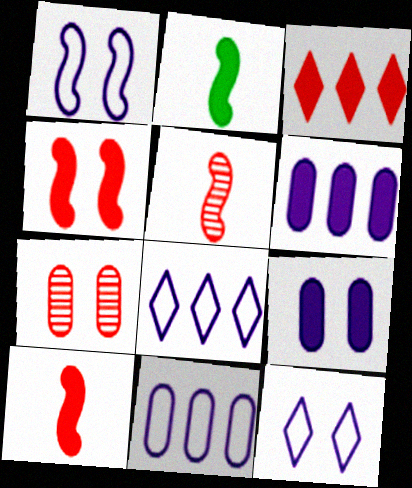[[2, 3, 9], 
[2, 7, 8]]